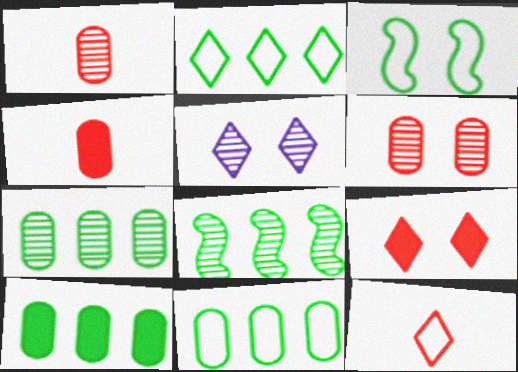[[1, 5, 8], 
[2, 8, 10], 
[7, 10, 11]]